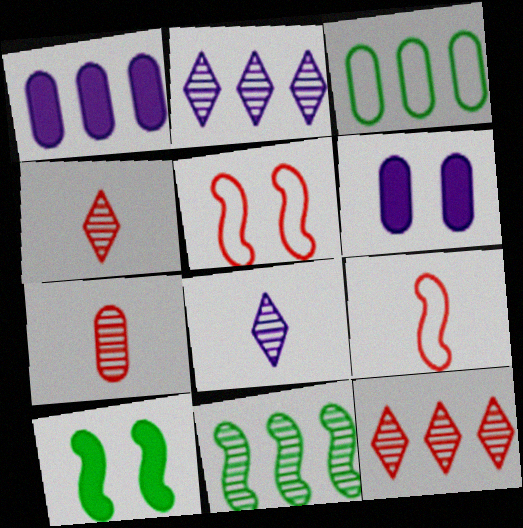[[3, 6, 7]]